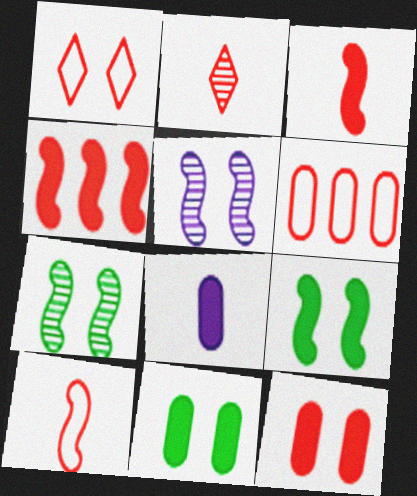[[1, 5, 11], 
[1, 6, 10]]